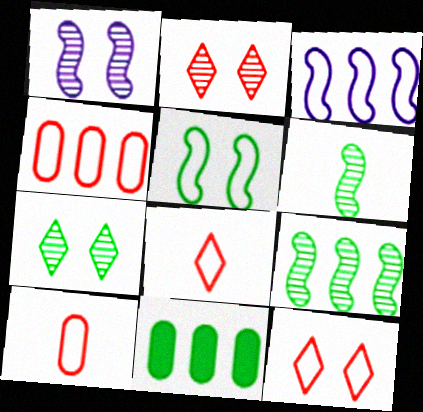[[1, 8, 11]]